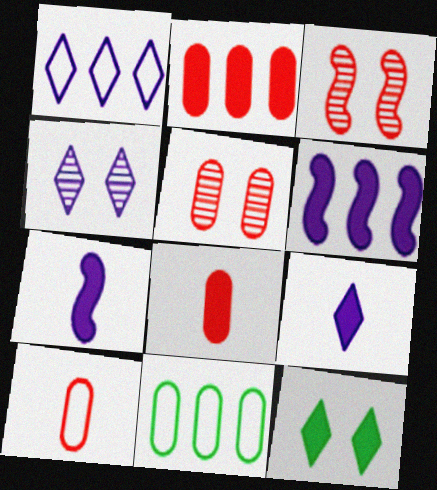[[1, 4, 9], 
[2, 5, 10], 
[2, 7, 12], 
[3, 9, 11], 
[6, 8, 12]]